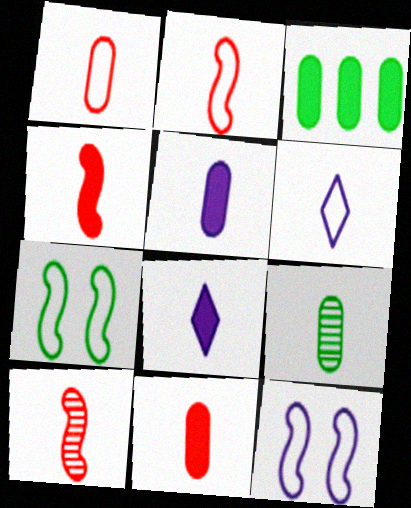[[1, 5, 9], 
[2, 4, 10], 
[2, 8, 9], 
[4, 6, 9]]